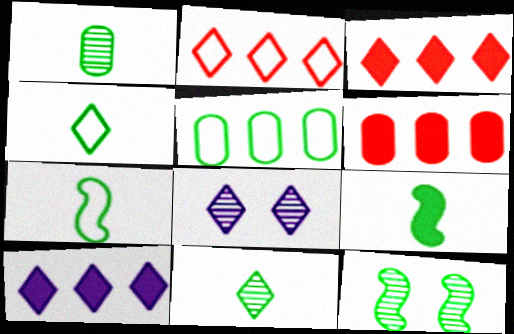[[1, 4, 9], 
[3, 4, 8], 
[6, 7, 8]]